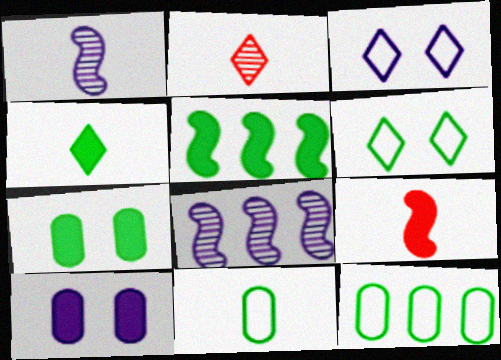[[4, 5, 7]]